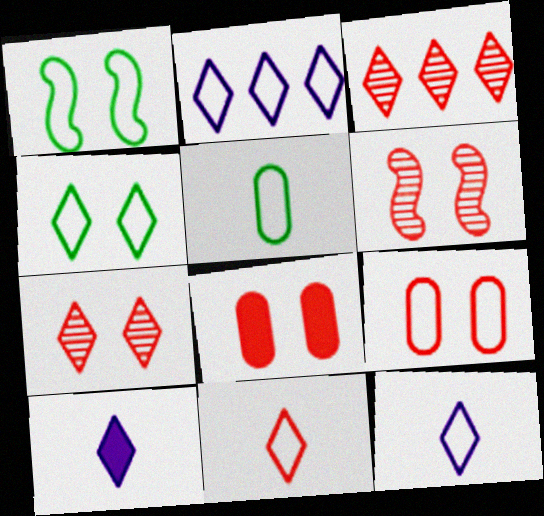[[2, 4, 11], 
[3, 4, 10]]